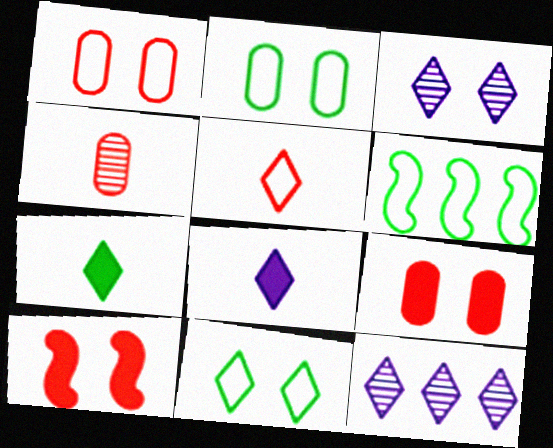[[2, 3, 10]]